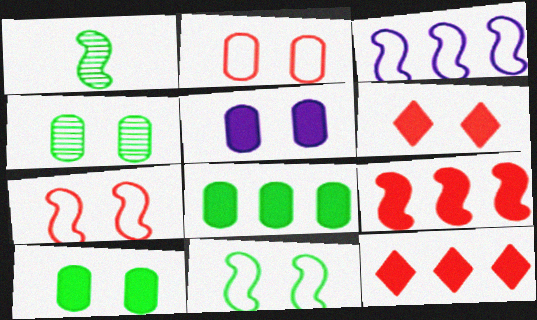[[2, 4, 5]]